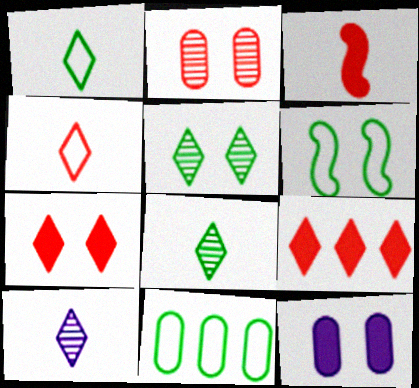[[1, 6, 11]]